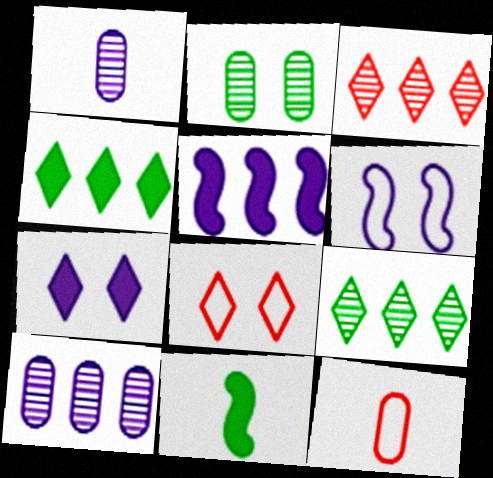[[8, 10, 11]]